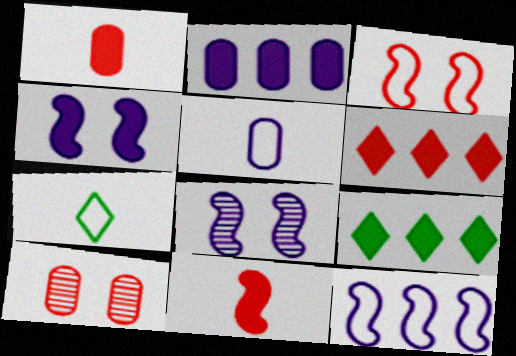[[1, 4, 9]]